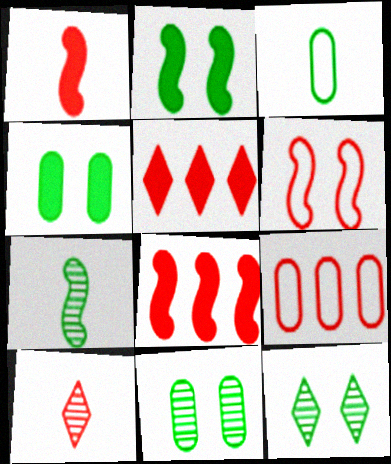[]